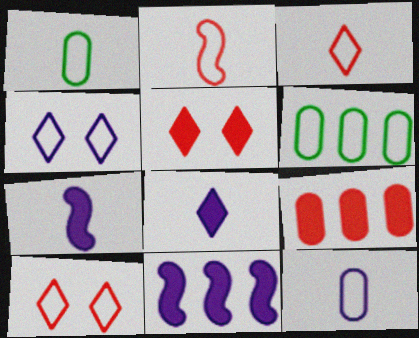[[2, 4, 6]]